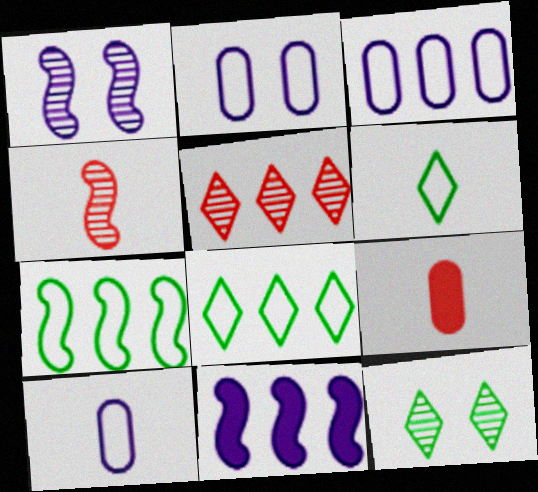[[1, 8, 9], 
[2, 3, 10]]